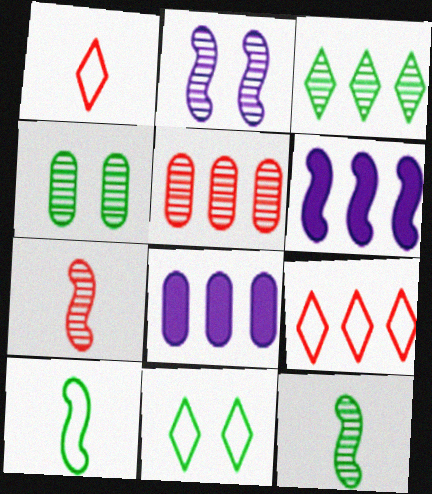[[1, 4, 6], 
[3, 4, 12], 
[7, 8, 11]]